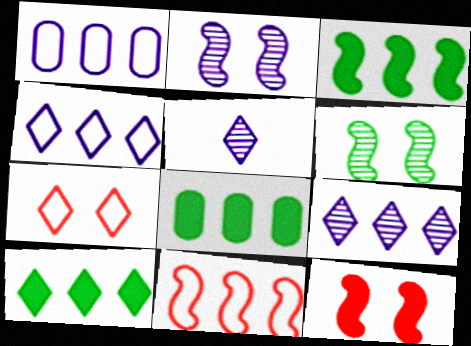[[3, 8, 10], 
[5, 7, 10], 
[8, 9, 11]]